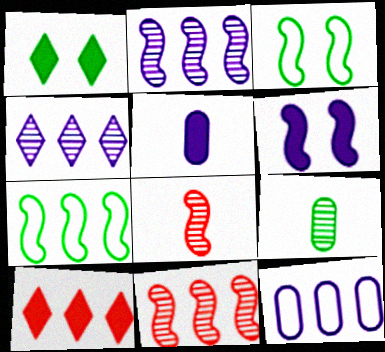[[1, 7, 9], 
[1, 8, 12], 
[6, 7, 8]]